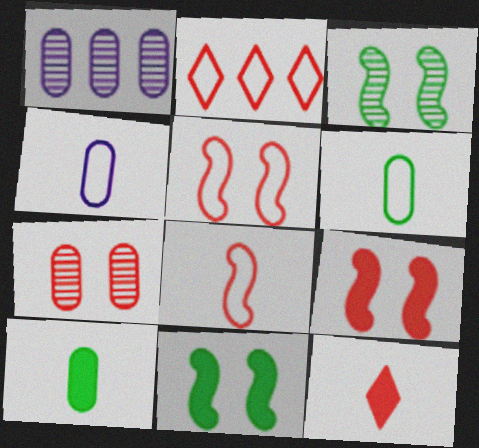[]